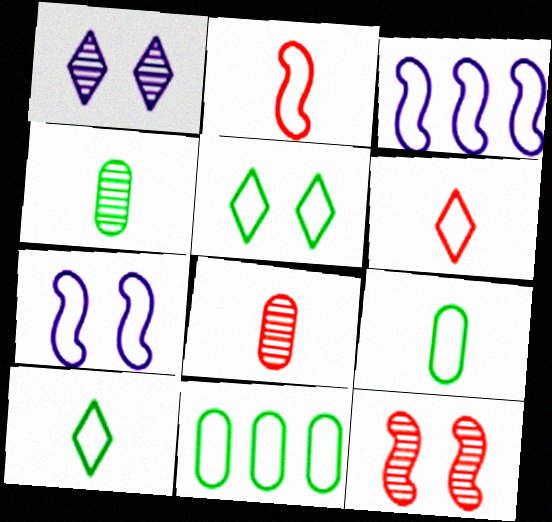[[6, 7, 11]]